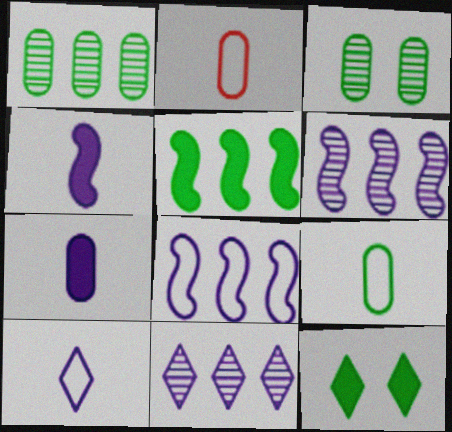[[2, 6, 12]]